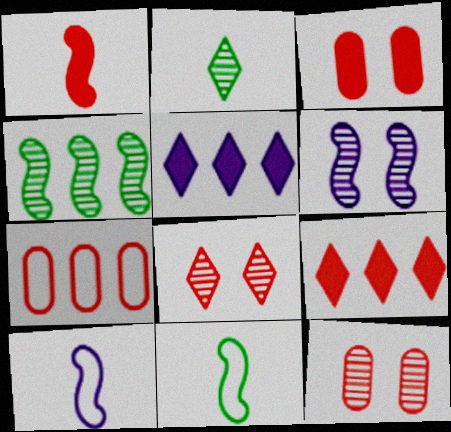[[1, 3, 9], 
[1, 7, 8], 
[4, 5, 7], 
[5, 11, 12]]